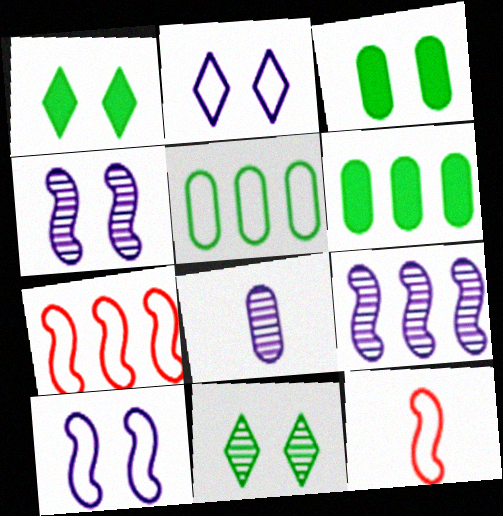[[1, 7, 8], 
[2, 5, 12]]